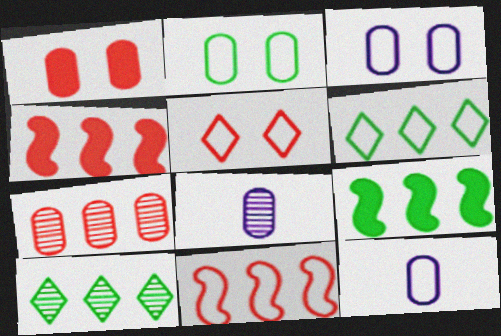[[5, 8, 9]]